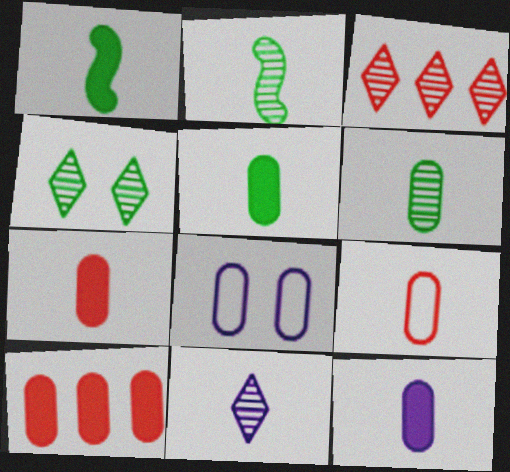[[1, 3, 8], 
[1, 9, 11], 
[3, 4, 11], 
[5, 7, 12], 
[6, 8, 10], 
[6, 9, 12]]